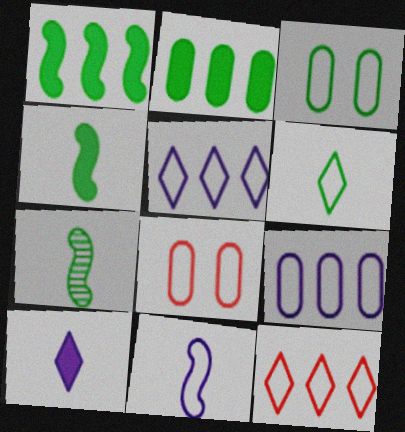[[3, 11, 12]]